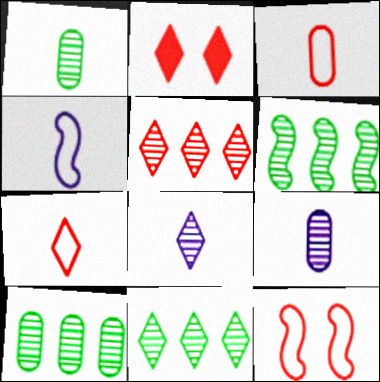[[2, 4, 10], 
[2, 5, 7], 
[6, 10, 11]]